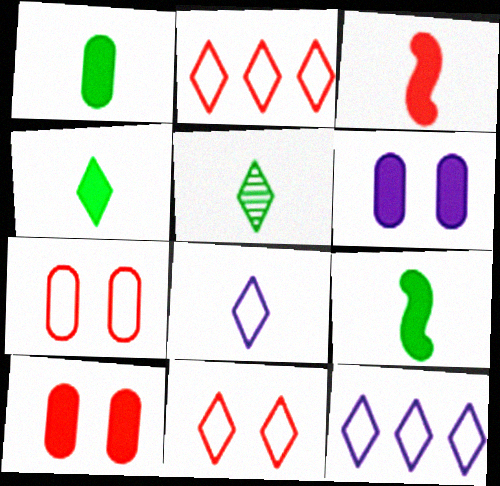[[1, 4, 9]]